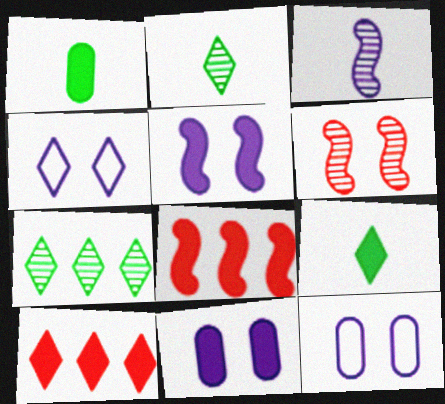[[1, 5, 10], 
[2, 4, 10], 
[2, 8, 12], 
[8, 9, 11]]